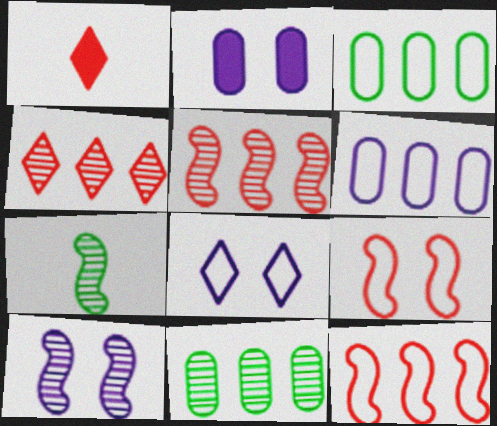[[1, 3, 10], 
[2, 8, 10], 
[5, 7, 10]]